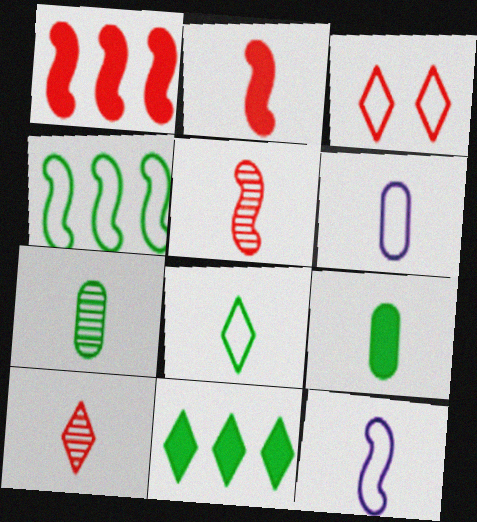[[3, 4, 6], 
[9, 10, 12]]